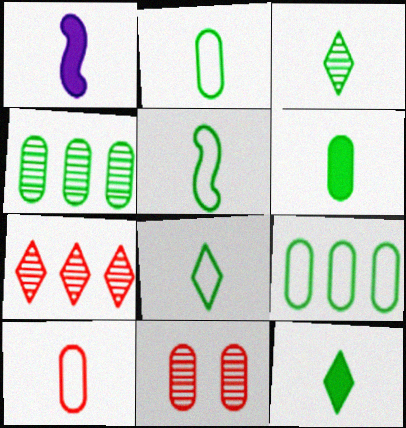[[1, 3, 10], 
[2, 5, 8], 
[3, 5, 6], 
[3, 8, 12]]